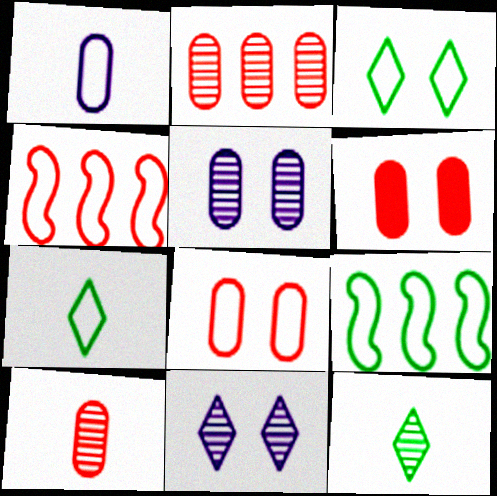[[1, 3, 4]]